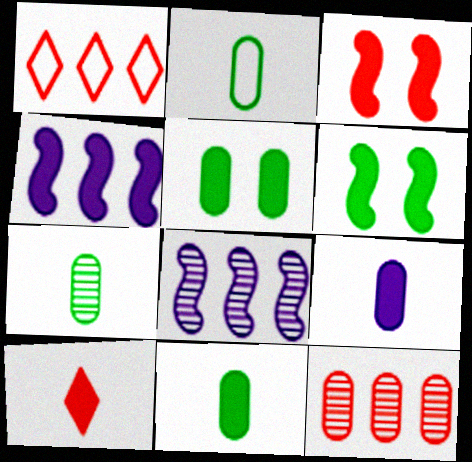[[2, 7, 11], 
[4, 5, 10]]